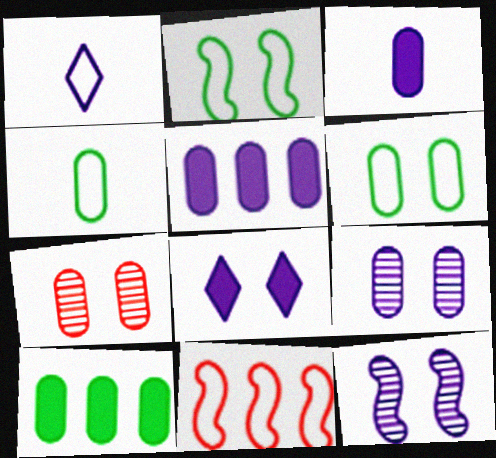[[1, 5, 12], 
[1, 6, 11], 
[2, 7, 8], 
[4, 5, 7]]